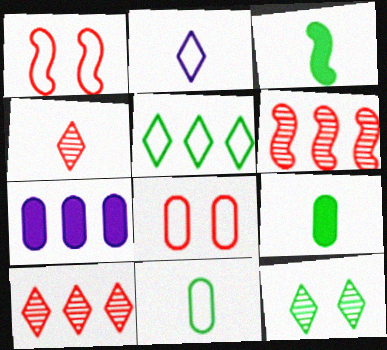[[5, 6, 7]]